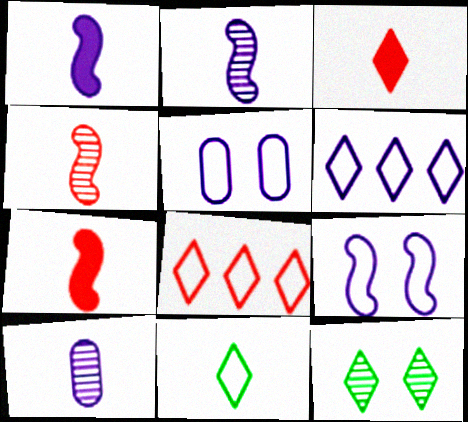[[3, 6, 12], 
[7, 10, 11]]